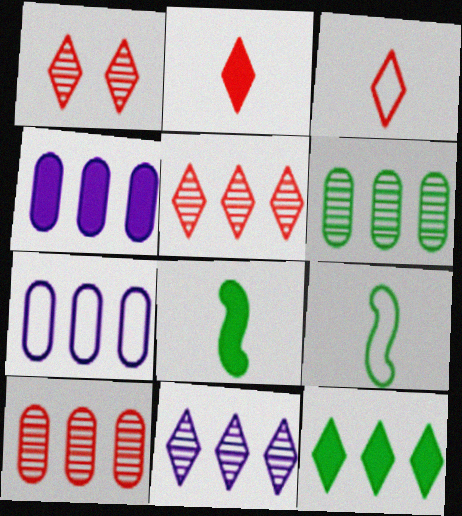[[1, 4, 9], 
[1, 7, 8]]